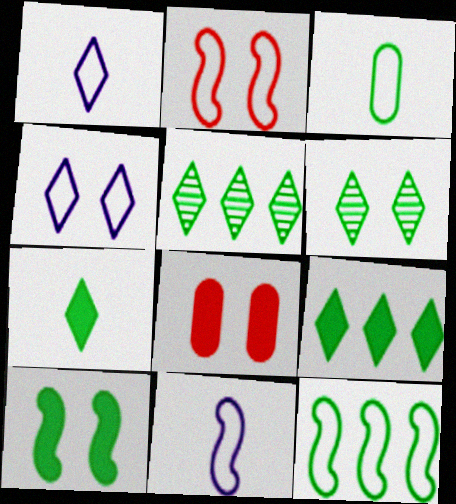[[2, 11, 12], 
[3, 5, 10], 
[5, 8, 11]]